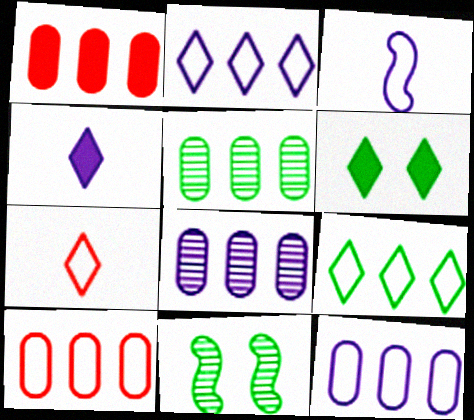[[1, 5, 12], 
[4, 10, 11]]